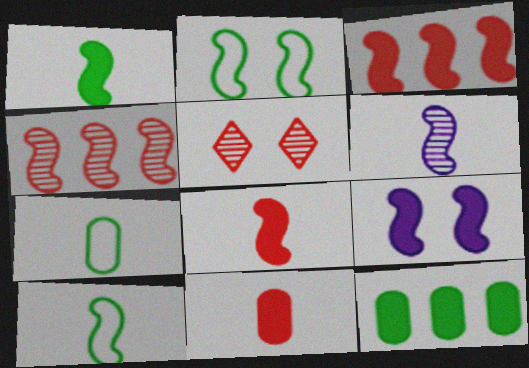[[1, 3, 9], 
[2, 3, 6], 
[4, 9, 10], 
[6, 8, 10]]